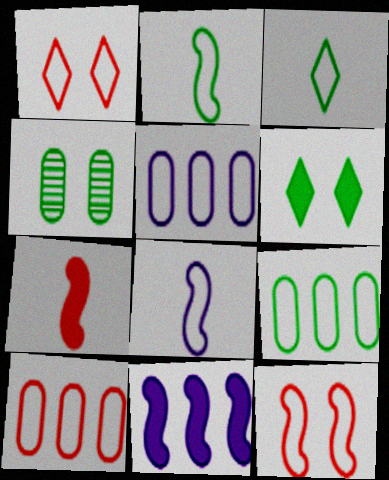[[1, 2, 5], 
[1, 8, 9], 
[3, 5, 12], 
[5, 9, 10]]